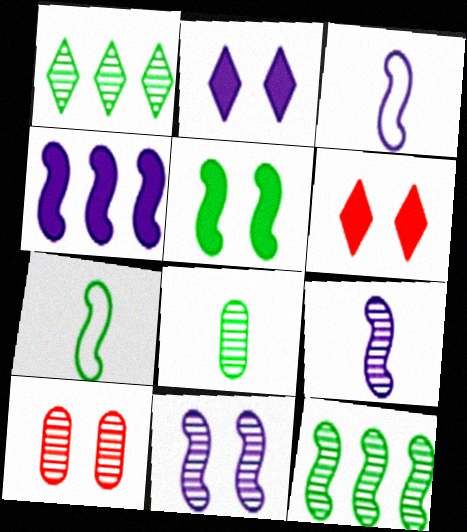[[1, 9, 10], 
[3, 4, 11], 
[5, 7, 12]]